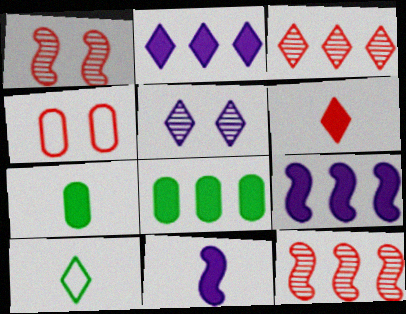[[4, 6, 12], 
[6, 7, 11]]